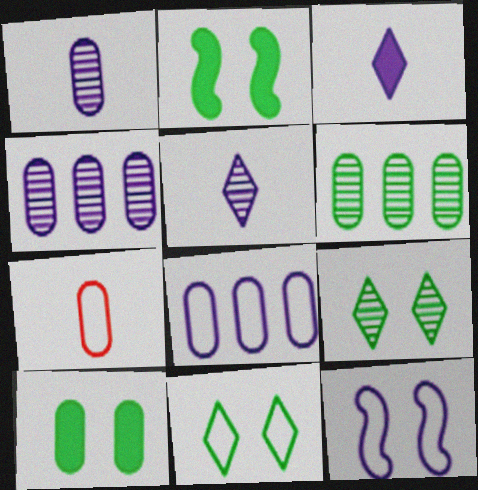[[3, 4, 12], 
[4, 7, 10]]